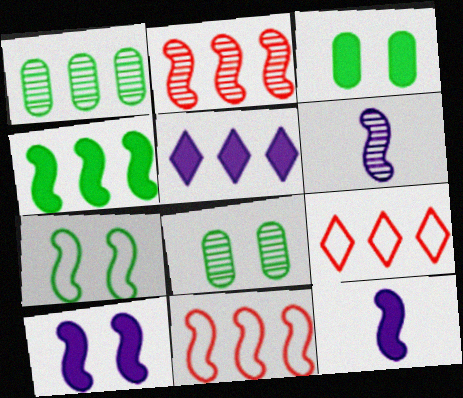[[1, 5, 11], 
[2, 7, 12], 
[3, 6, 9], 
[8, 9, 12]]